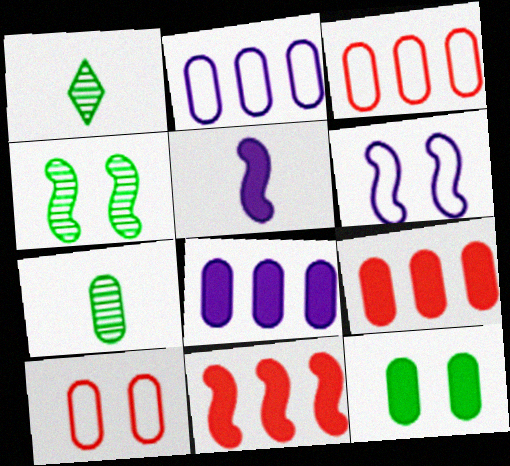[[1, 6, 9], 
[7, 8, 10]]